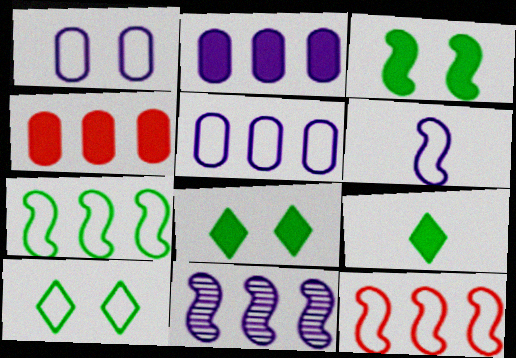[]